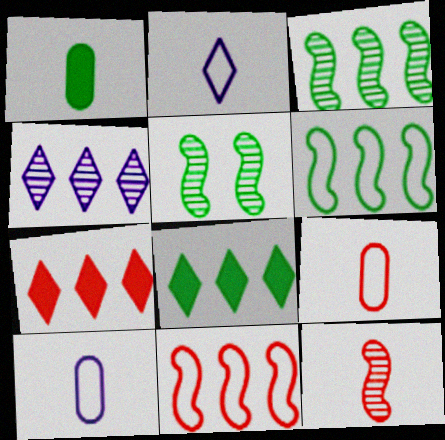[[1, 2, 12], 
[5, 7, 10]]